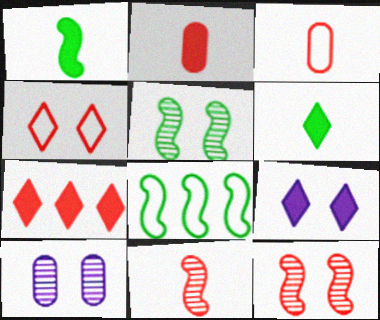[[1, 5, 8], 
[3, 7, 12], 
[6, 7, 9]]